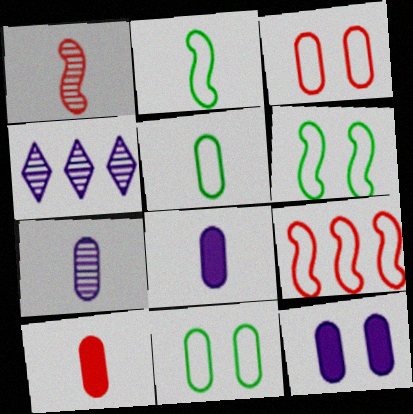[[4, 6, 10], 
[5, 7, 10]]